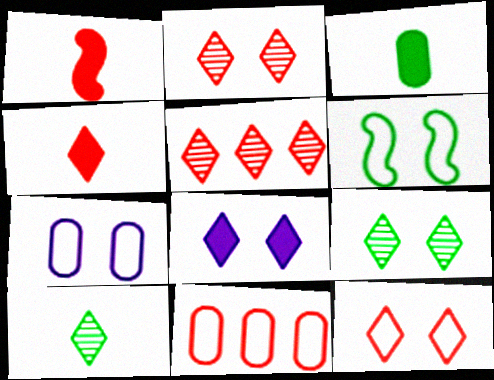[[1, 2, 11], 
[4, 5, 12], 
[6, 7, 12], 
[8, 9, 12]]